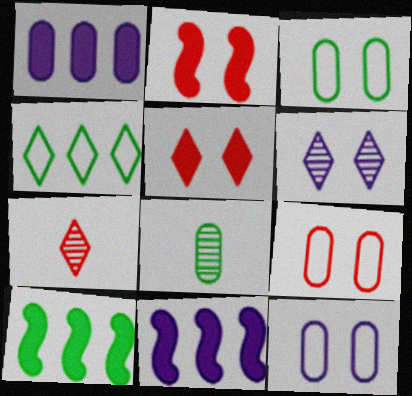[[1, 8, 9], 
[2, 3, 6], 
[3, 7, 11], 
[3, 9, 12], 
[7, 10, 12]]